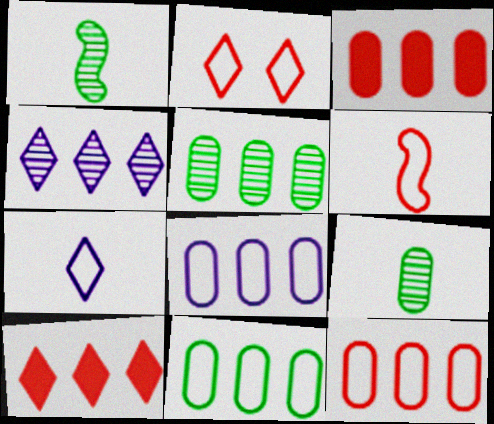[[2, 6, 12], 
[3, 5, 8], 
[8, 11, 12]]